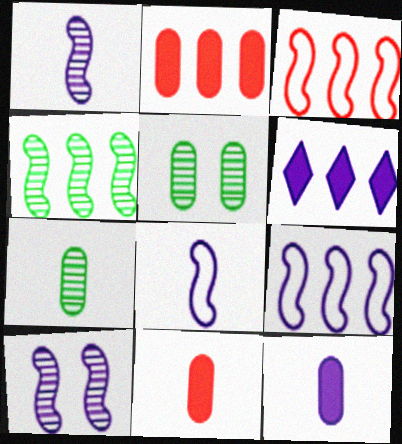[]